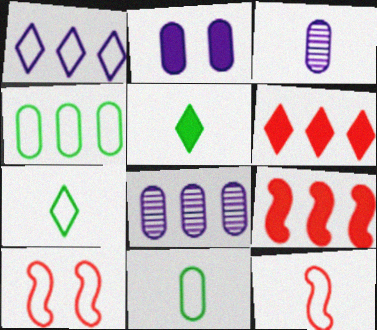[[1, 10, 11], 
[2, 5, 9], 
[3, 5, 12], 
[5, 8, 10]]